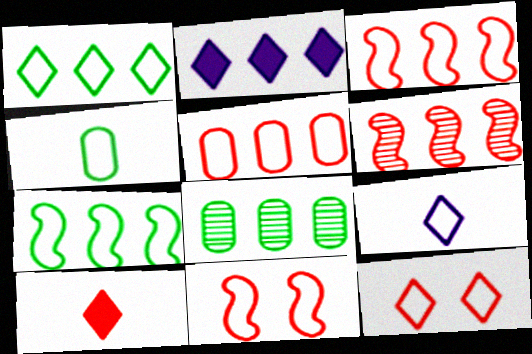[[1, 9, 12], 
[2, 3, 8]]